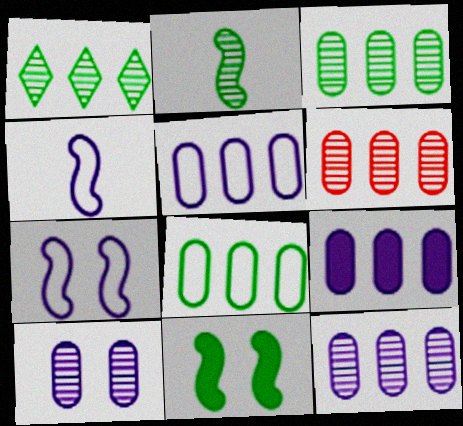[[3, 6, 12], 
[5, 9, 12], 
[6, 8, 9]]